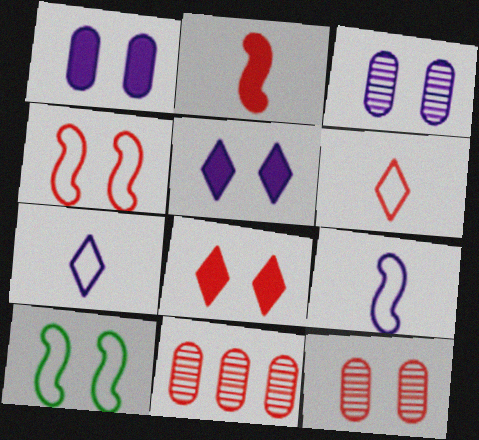[[3, 8, 10], 
[4, 8, 12], 
[5, 10, 12]]